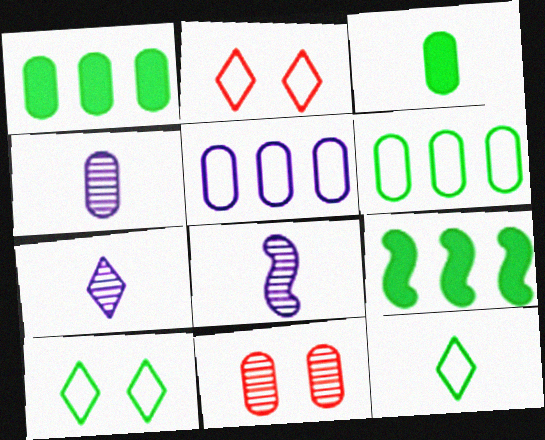[[1, 2, 8], 
[2, 4, 9], 
[3, 5, 11], 
[4, 7, 8]]